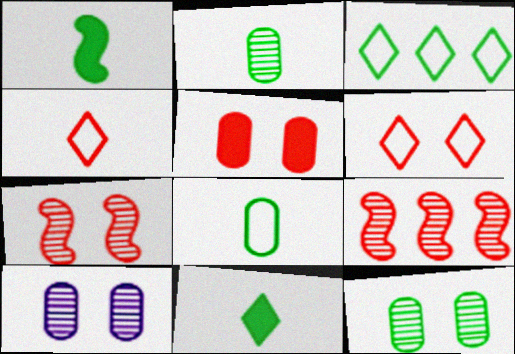[[1, 3, 12], 
[4, 5, 9], 
[5, 6, 7]]